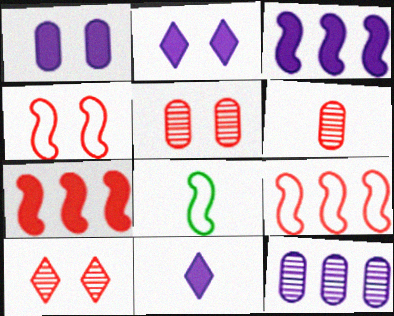[[1, 3, 11], 
[6, 8, 11]]